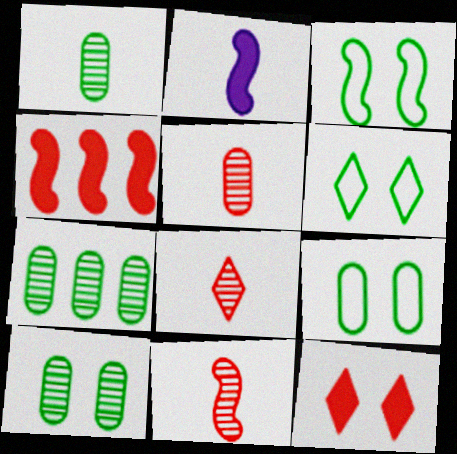[[1, 7, 10], 
[3, 6, 9], 
[5, 8, 11]]